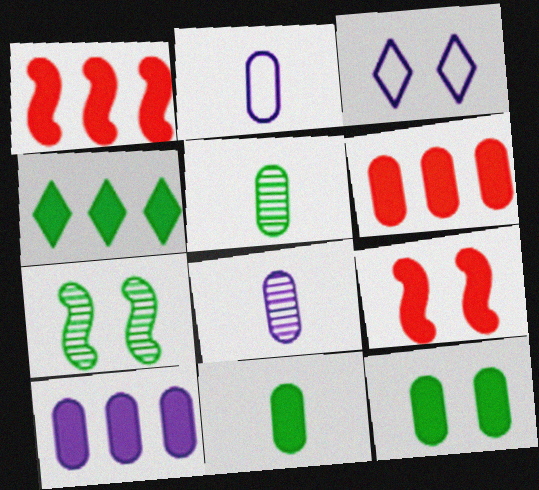[[1, 3, 5], 
[1, 4, 10]]